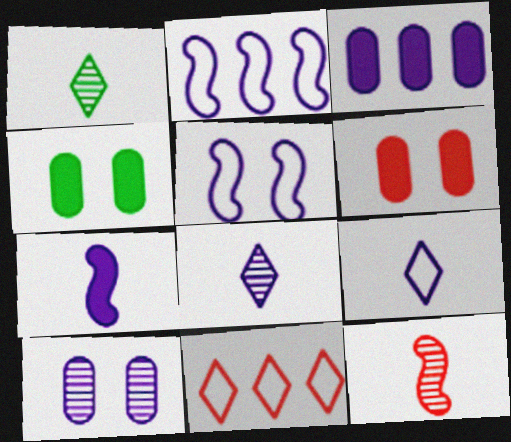[[1, 2, 6], 
[3, 5, 8], 
[6, 11, 12]]